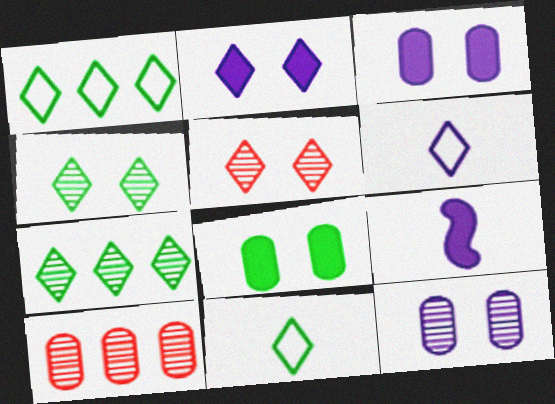[]